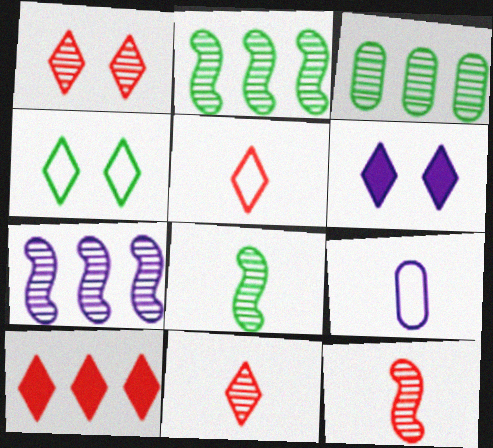[[1, 4, 6], 
[1, 5, 10], 
[6, 7, 9]]